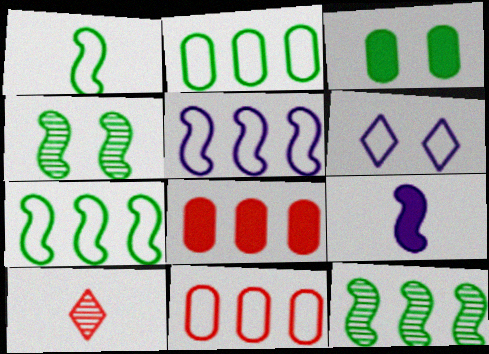[[1, 6, 11], 
[3, 5, 10]]